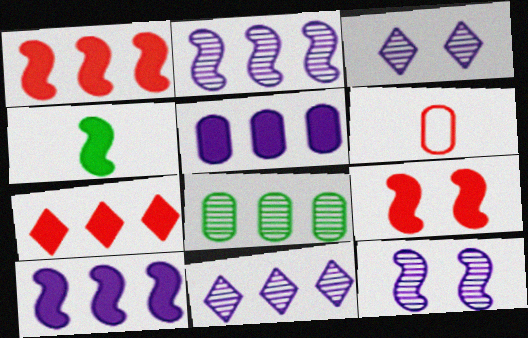[[4, 9, 10]]